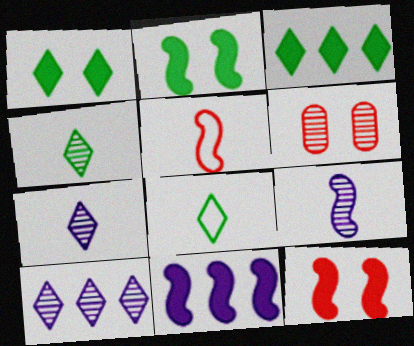[[6, 8, 11]]